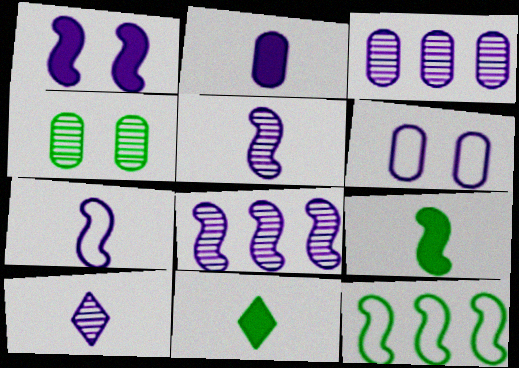[[1, 7, 8], 
[2, 3, 6], 
[2, 7, 10], 
[4, 11, 12]]